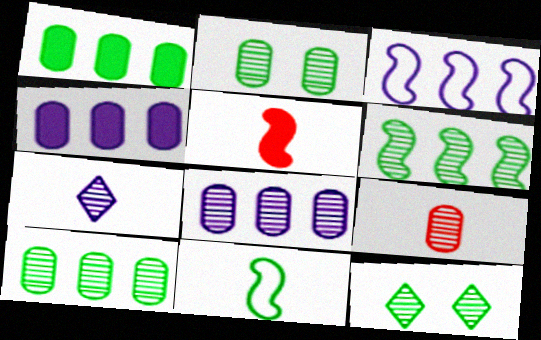[[1, 11, 12], 
[2, 8, 9]]